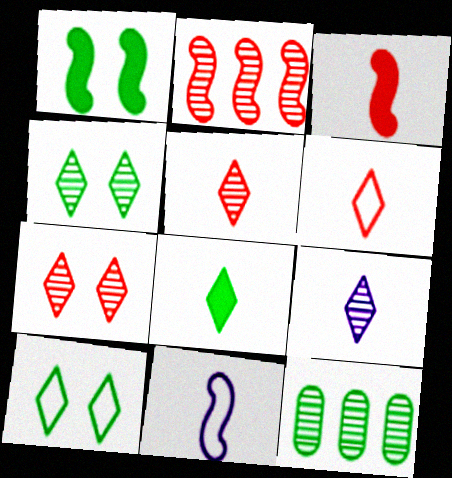[[1, 2, 11], 
[6, 8, 9]]